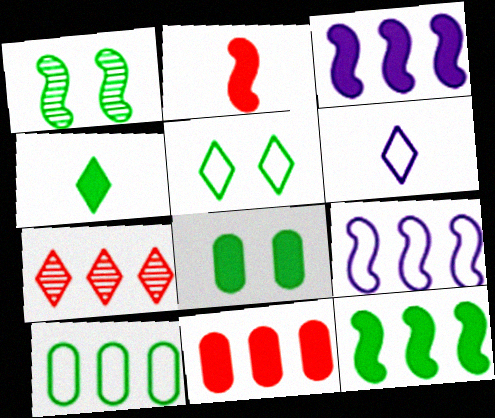[[1, 2, 9], 
[1, 4, 10], 
[1, 5, 8], 
[1, 6, 11], 
[3, 7, 10], 
[4, 8, 12]]